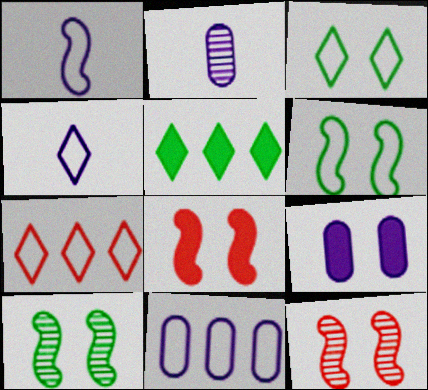[[2, 9, 11], 
[3, 4, 7], 
[3, 9, 12]]